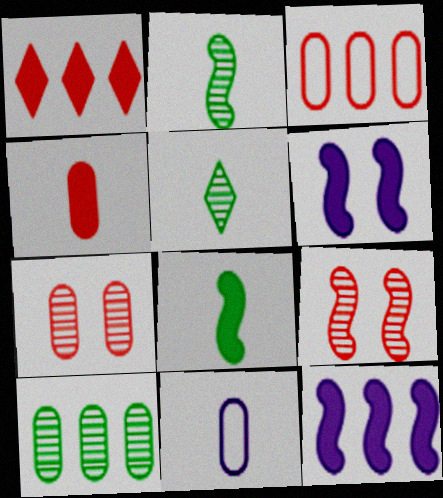[[3, 4, 7], 
[3, 5, 6]]